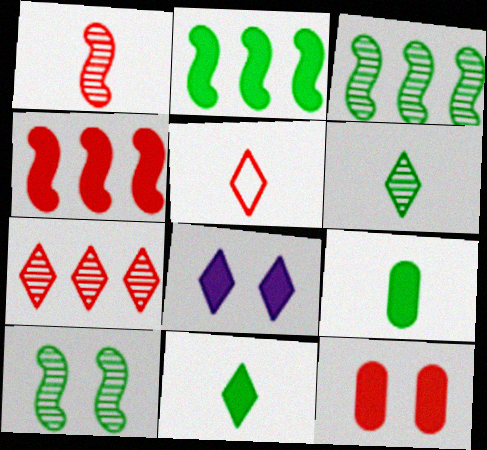[[4, 8, 9]]